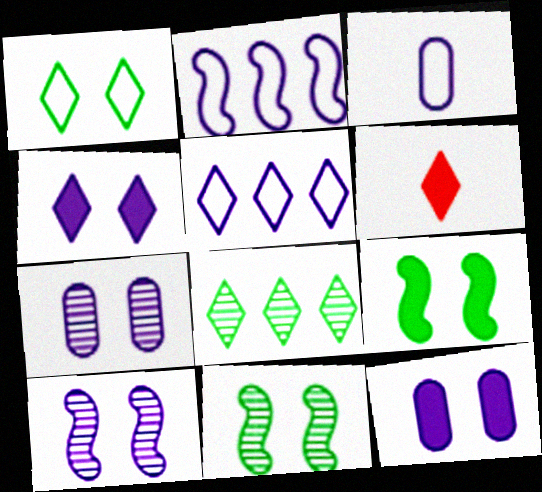[]